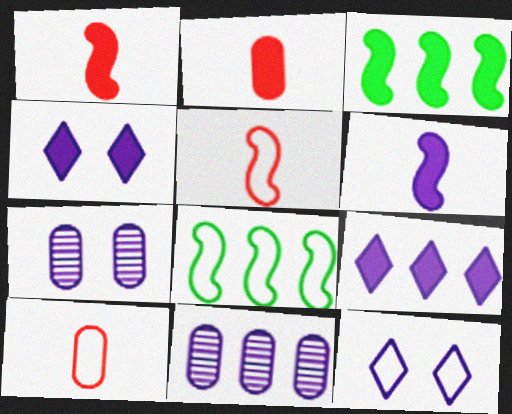[[2, 3, 4], 
[6, 11, 12], 
[8, 10, 12]]